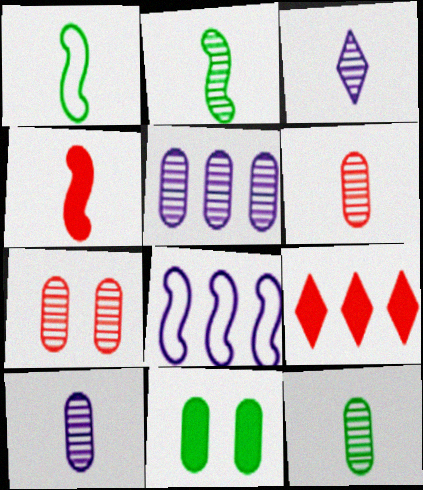[[2, 3, 6], 
[5, 7, 12], 
[6, 10, 12]]